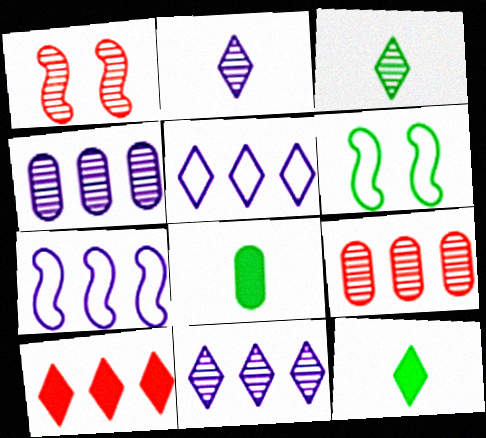[[1, 3, 4], 
[1, 5, 8]]